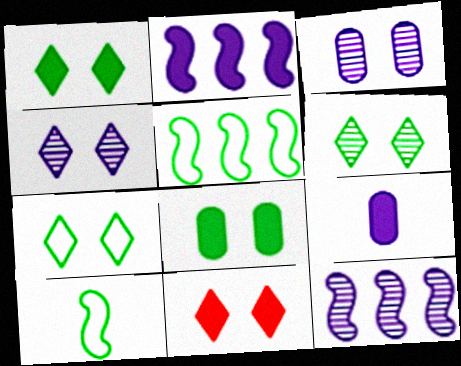[[1, 6, 7], 
[4, 7, 11]]